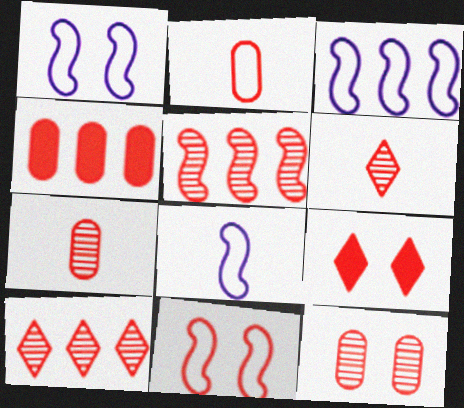[[1, 3, 8], 
[2, 4, 12], 
[2, 5, 9], 
[4, 6, 11], 
[5, 6, 12], 
[9, 11, 12]]